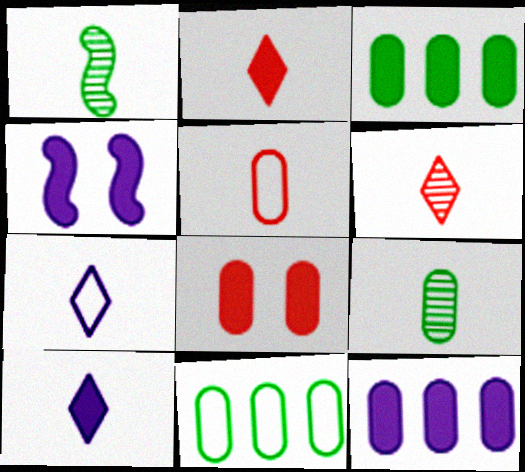[[1, 5, 10], 
[2, 3, 4], 
[4, 6, 11], 
[4, 10, 12]]